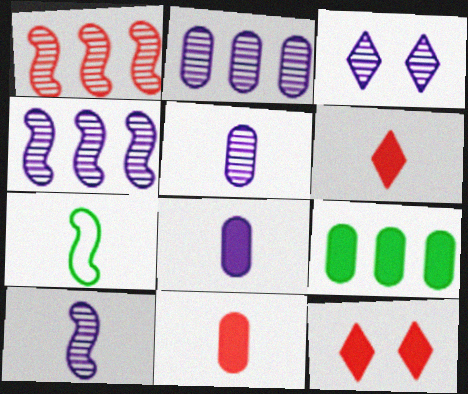[[2, 3, 10], 
[2, 7, 12], 
[3, 4, 5], 
[5, 6, 7]]